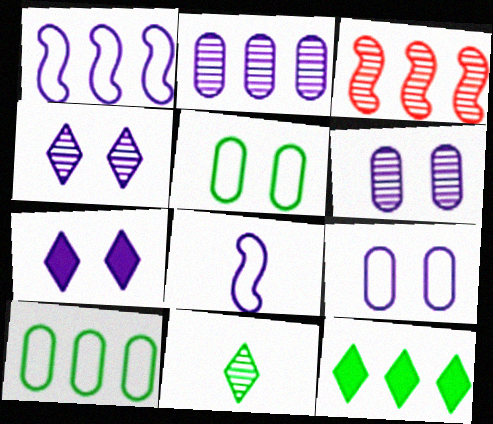[[2, 7, 8], 
[3, 6, 11]]